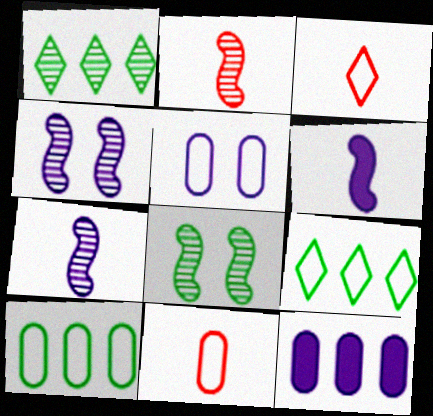[[3, 8, 12], 
[5, 10, 11]]